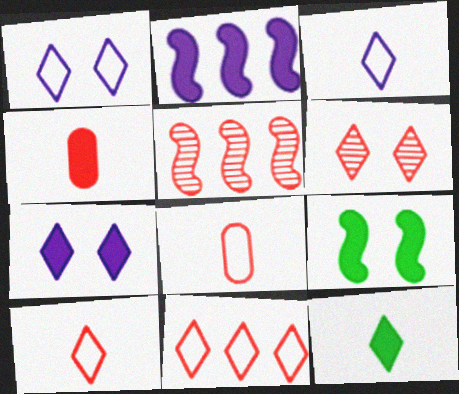[]